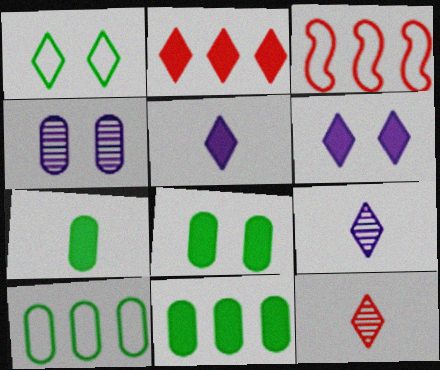[[1, 2, 9], 
[3, 8, 9], 
[7, 8, 11]]